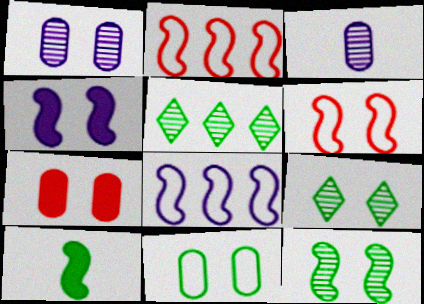[[1, 7, 11], 
[4, 6, 12], 
[5, 10, 11]]